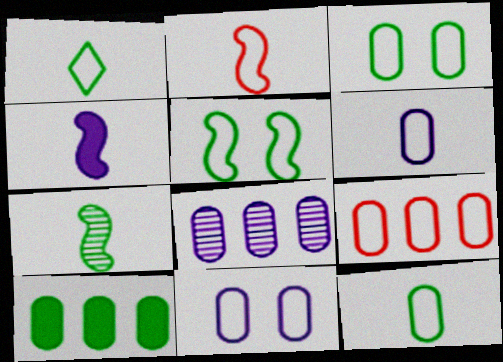[[1, 2, 6], 
[2, 4, 7], 
[3, 6, 9], 
[8, 9, 10], 
[9, 11, 12]]